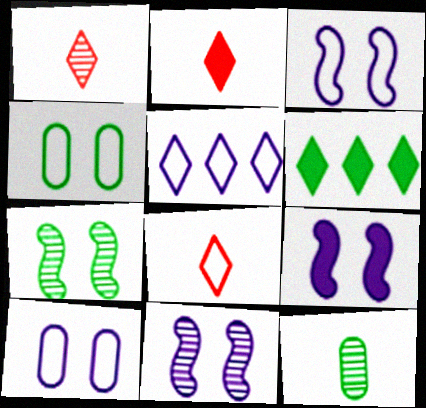[[1, 2, 8], 
[3, 9, 11]]